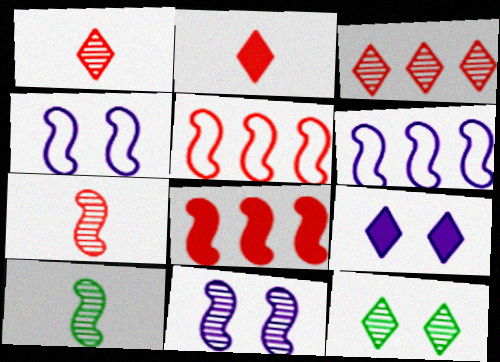[[4, 8, 10]]